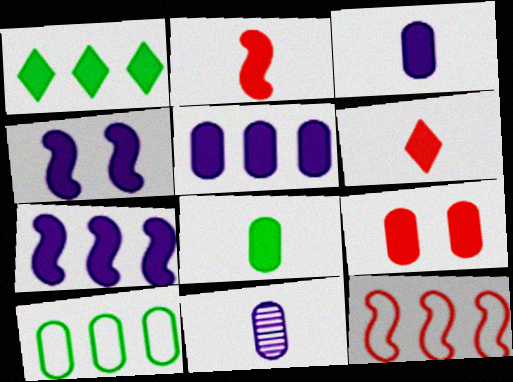[[5, 8, 9], 
[9, 10, 11]]